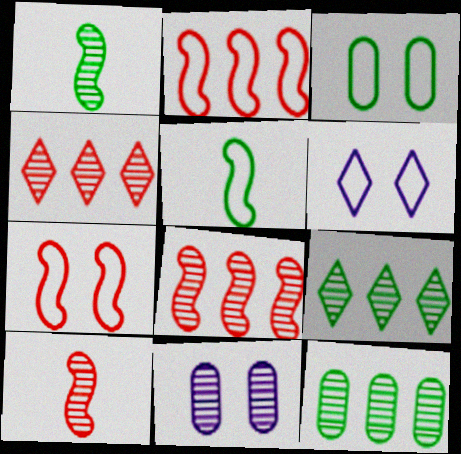[[1, 4, 11], 
[3, 6, 7], 
[9, 10, 11]]